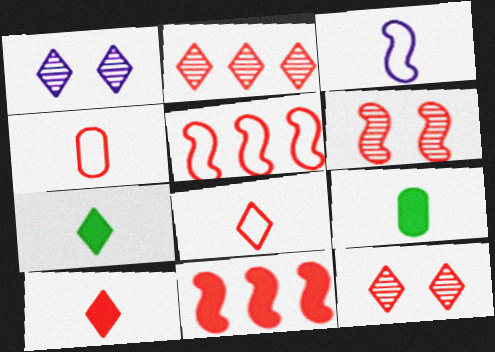[[1, 5, 9], 
[4, 11, 12]]